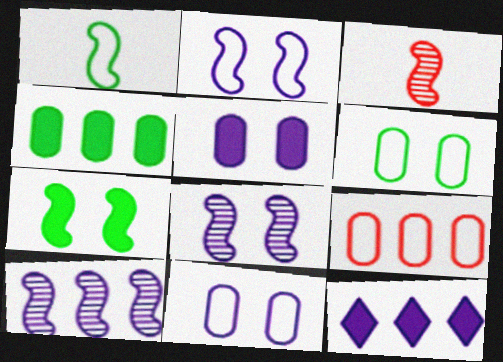[[3, 6, 12]]